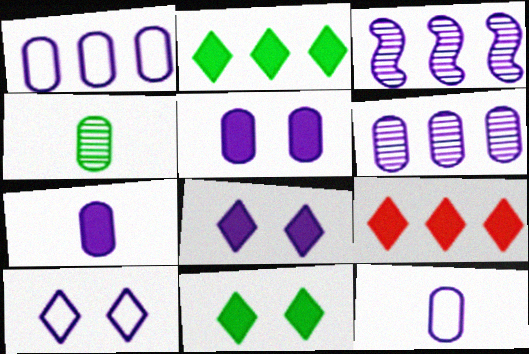[[3, 7, 10], 
[3, 8, 12], 
[5, 6, 12]]